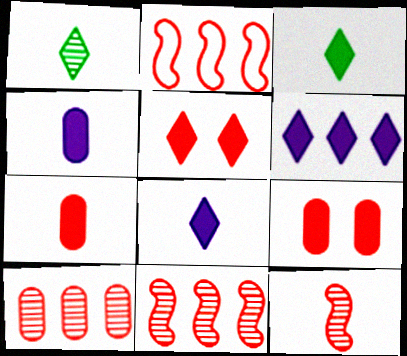[[3, 5, 6]]